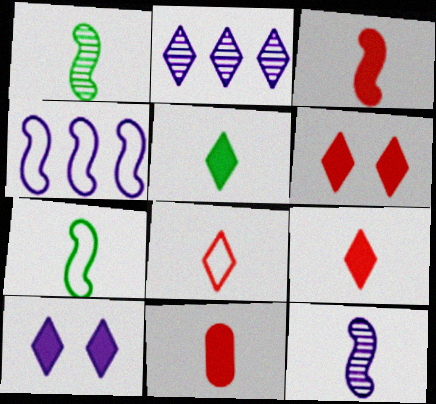[[3, 7, 12], 
[3, 9, 11]]